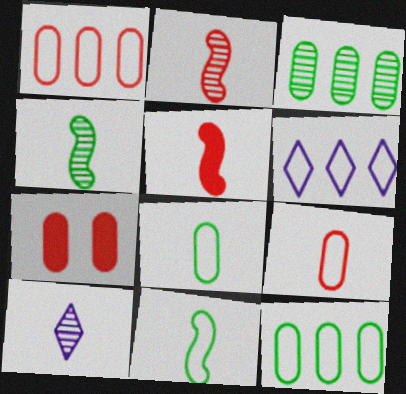[[4, 6, 7], 
[5, 8, 10]]